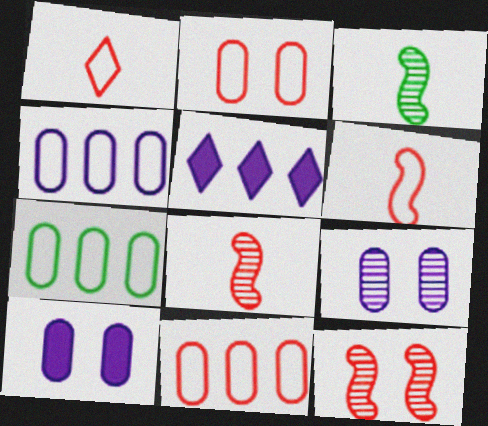[[2, 3, 5], 
[4, 7, 11]]